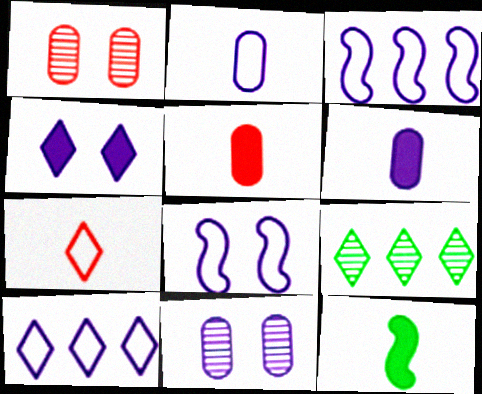[[1, 10, 12], 
[2, 8, 10], 
[4, 7, 9], 
[4, 8, 11], 
[5, 8, 9]]